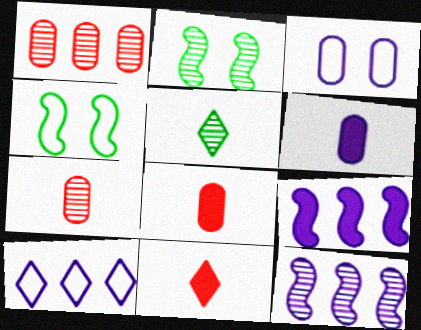[[2, 8, 10]]